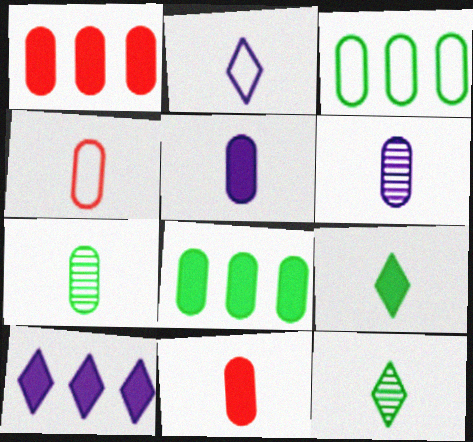[[4, 5, 7]]